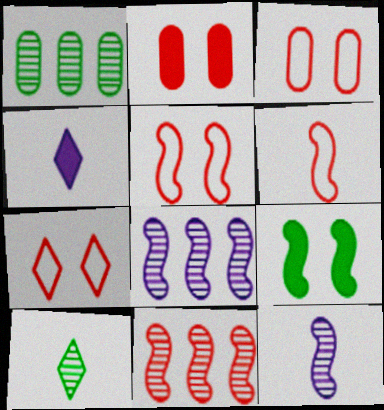[[1, 4, 5], 
[3, 5, 7], 
[6, 8, 9]]